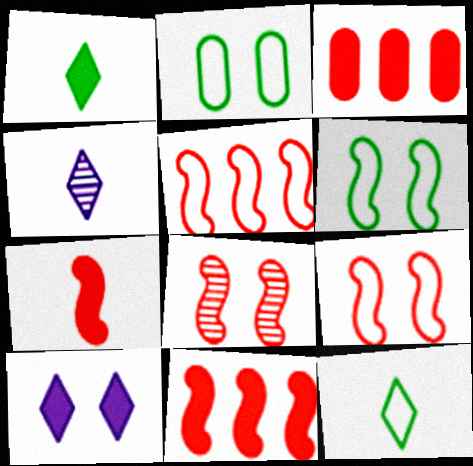[[2, 4, 11], 
[2, 8, 10], 
[3, 4, 6], 
[5, 7, 8]]